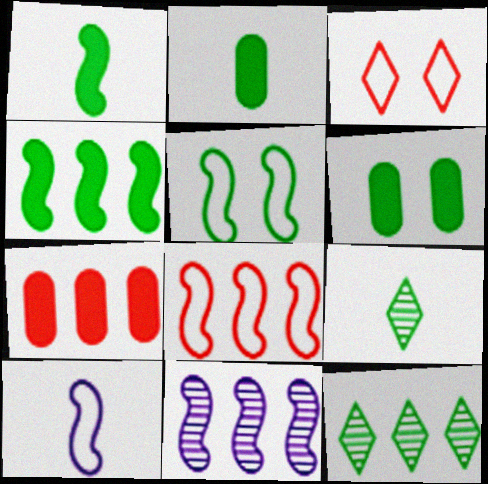[[2, 3, 11], 
[2, 5, 12], 
[4, 8, 11], 
[5, 8, 10]]